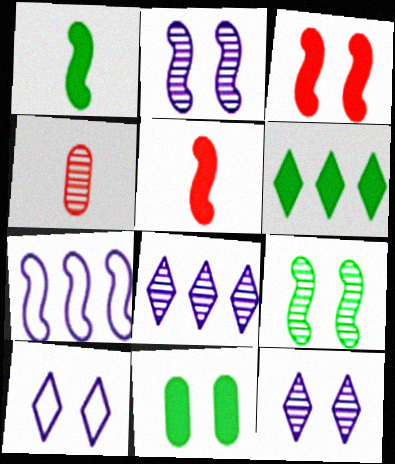[[1, 6, 11], 
[4, 8, 9], 
[5, 7, 9]]